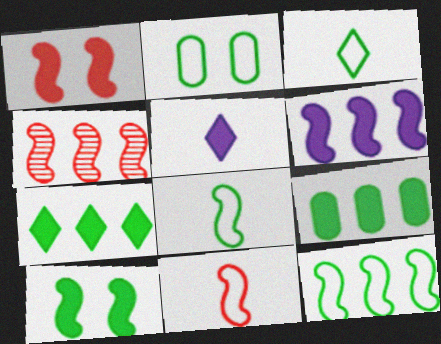[[1, 4, 11], 
[1, 5, 9], 
[2, 3, 12], 
[2, 4, 5], 
[4, 6, 12]]